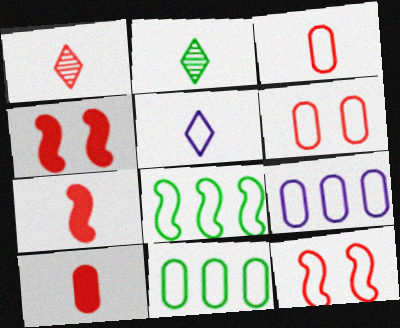[[1, 3, 7], 
[2, 4, 9], 
[5, 6, 8], 
[5, 11, 12]]